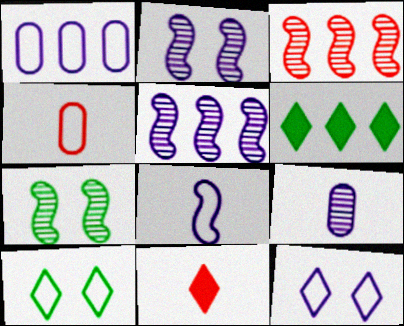[[1, 3, 6], 
[1, 7, 11], 
[1, 8, 12], 
[2, 4, 6]]